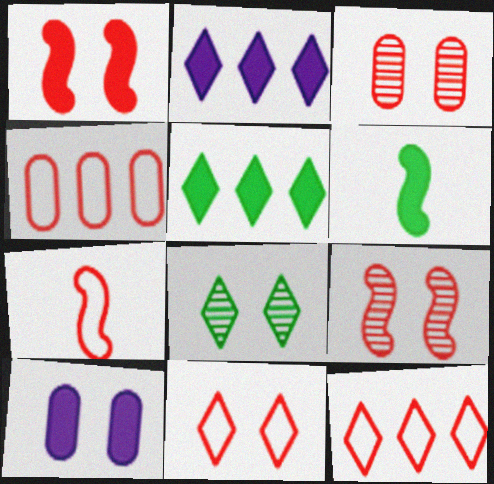[[1, 3, 11], 
[4, 7, 11]]